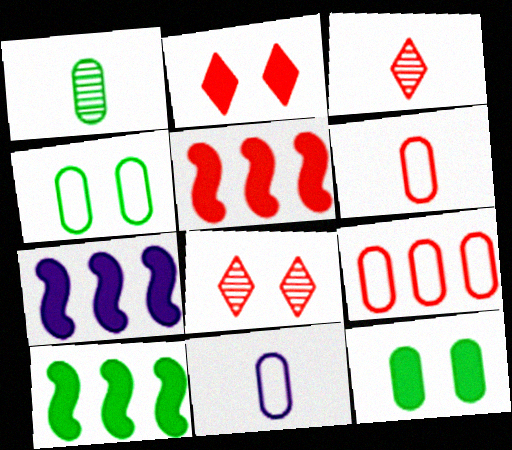[[3, 4, 7], 
[4, 9, 11], 
[5, 6, 8], 
[5, 7, 10], 
[8, 10, 11]]